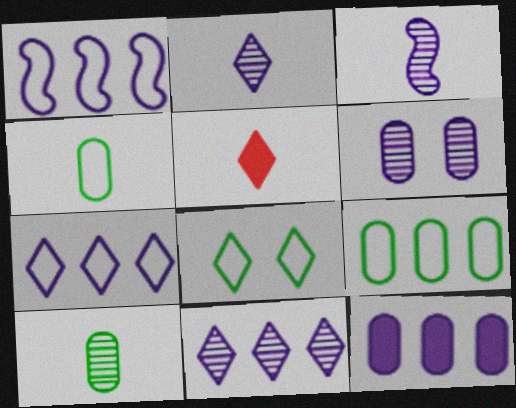[[1, 11, 12], 
[3, 4, 5], 
[3, 6, 11], 
[5, 8, 11]]